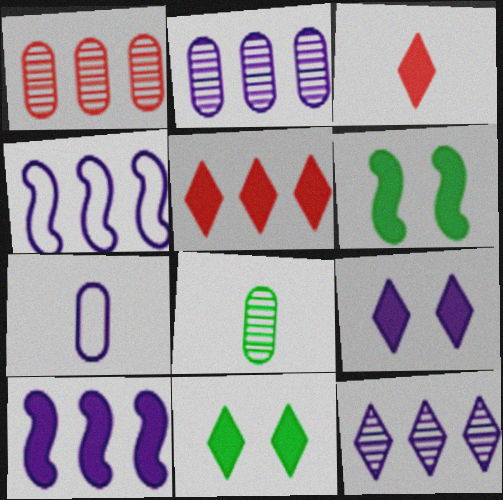[]